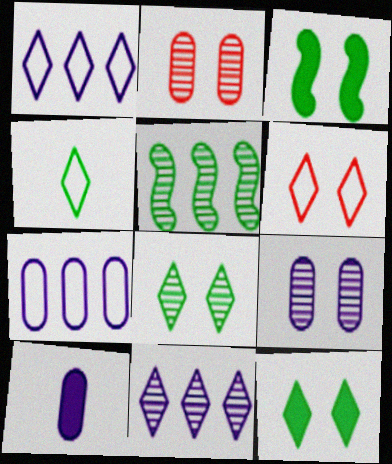[[1, 4, 6], 
[3, 6, 9], 
[5, 6, 10], 
[7, 9, 10]]